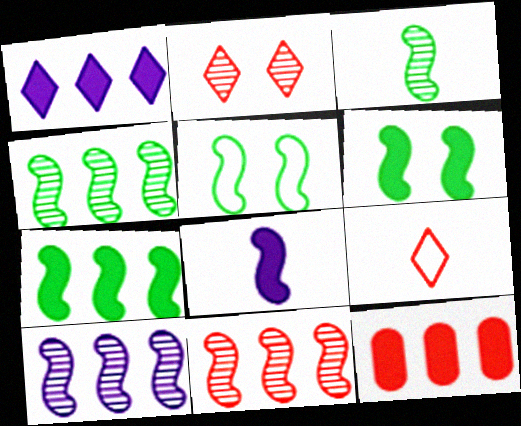[[1, 7, 12], 
[3, 5, 7], 
[4, 10, 11], 
[5, 8, 11]]